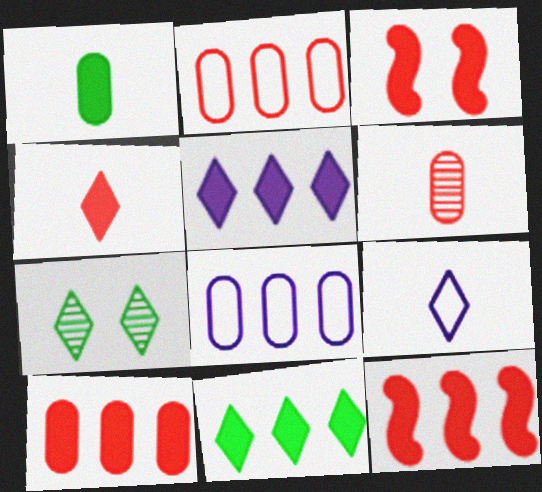[[1, 3, 5], 
[3, 4, 10]]